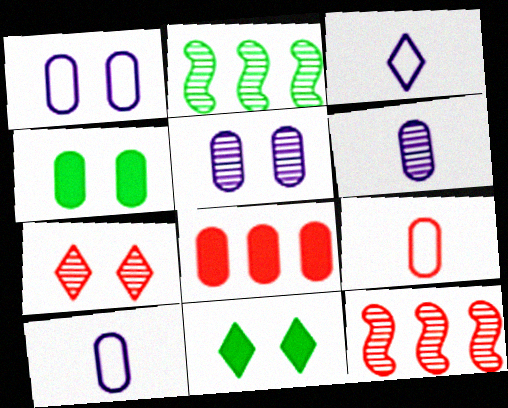[[2, 6, 7], 
[3, 4, 12], 
[10, 11, 12]]